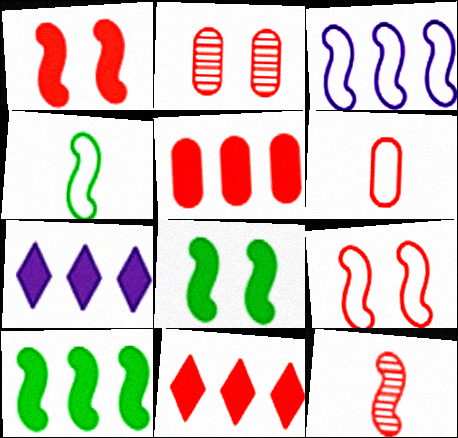[[2, 4, 7], 
[2, 5, 6], 
[3, 4, 9], 
[3, 8, 12], 
[5, 7, 10]]